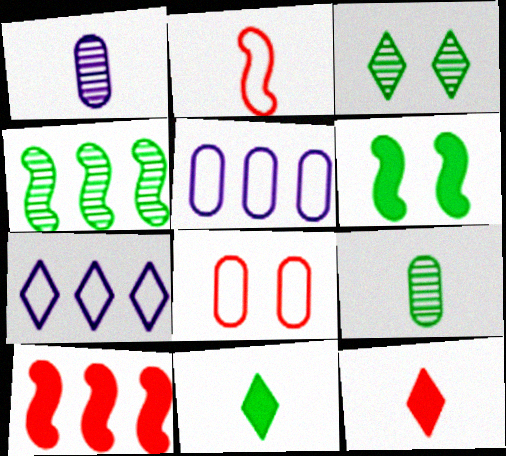[[1, 2, 11], 
[3, 4, 9], 
[3, 7, 12]]